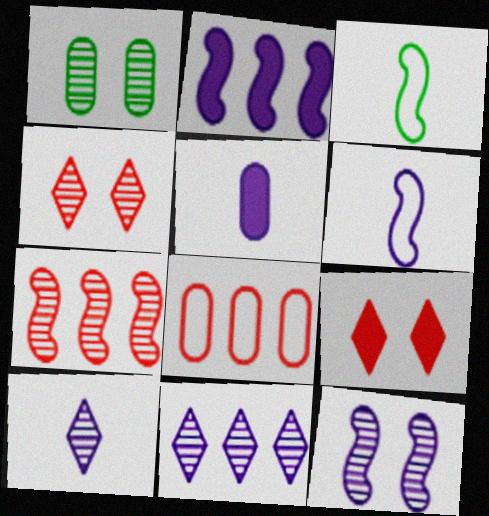[[1, 4, 12], 
[1, 5, 8], 
[1, 7, 10], 
[2, 6, 12], 
[5, 6, 10]]